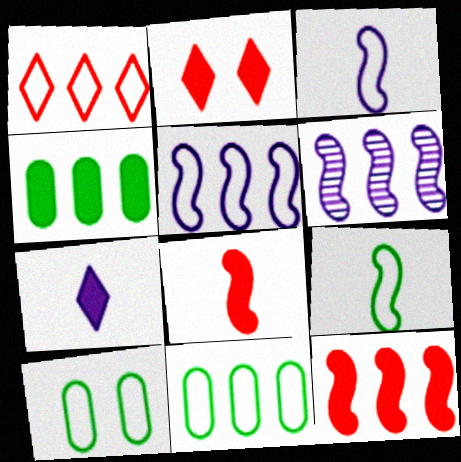[[1, 3, 10], 
[1, 4, 6], 
[1, 5, 11]]